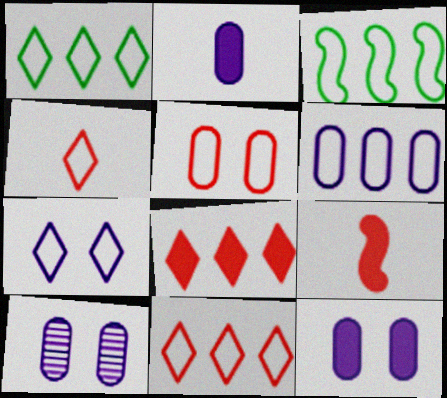[[1, 4, 7], 
[1, 9, 10], 
[2, 6, 10], 
[3, 6, 11]]